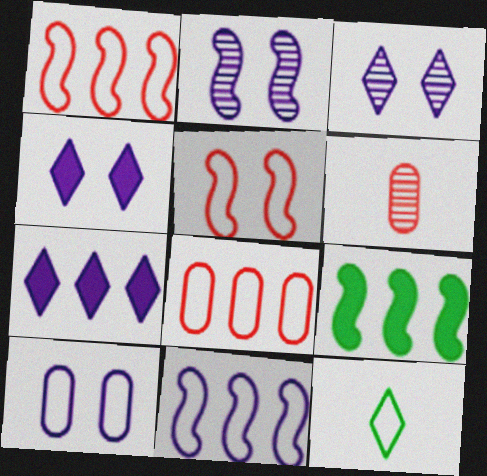[[1, 10, 12], 
[2, 4, 10]]